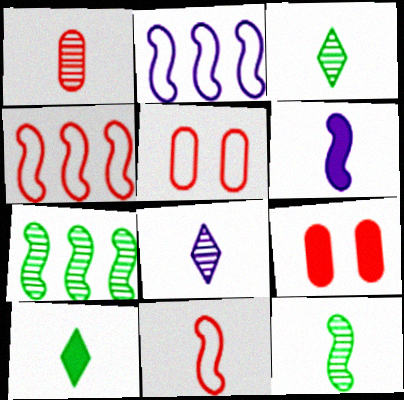[[1, 8, 12], 
[2, 3, 9], 
[6, 11, 12]]